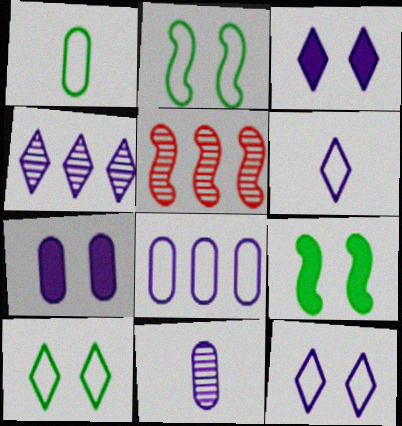[[1, 3, 5], 
[3, 4, 6], 
[7, 8, 11]]